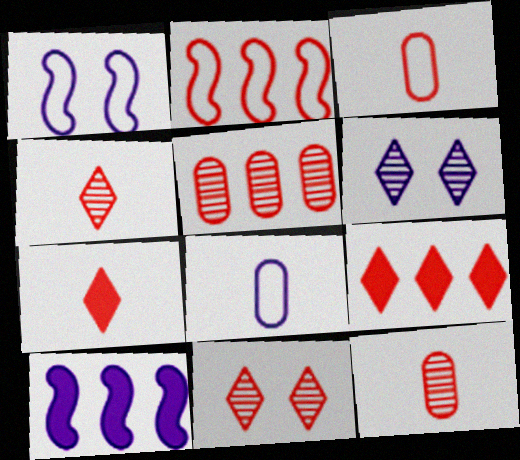[[2, 5, 9], 
[6, 8, 10]]